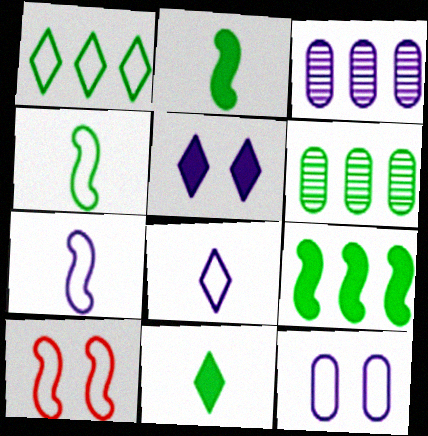[[1, 6, 9], 
[3, 5, 7], 
[3, 10, 11]]